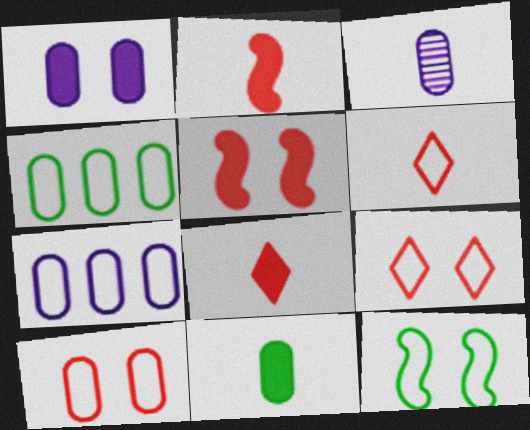[[1, 3, 7], 
[6, 7, 12]]